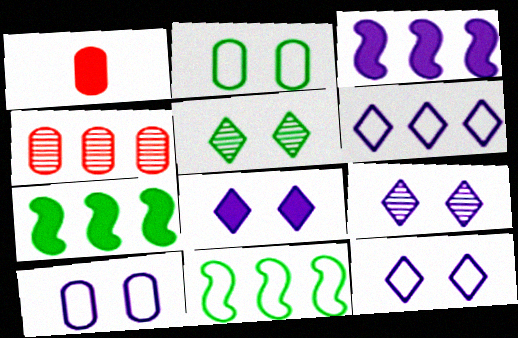[[1, 7, 8], 
[1, 9, 11], 
[4, 6, 7], 
[8, 9, 12]]